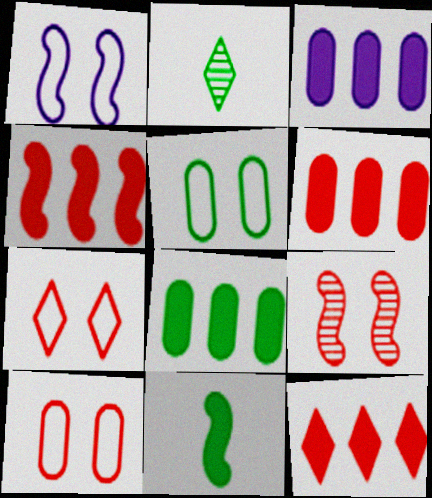[[1, 2, 6], 
[1, 5, 7], 
[3, 6, 8], 
[4, 6, 12]]